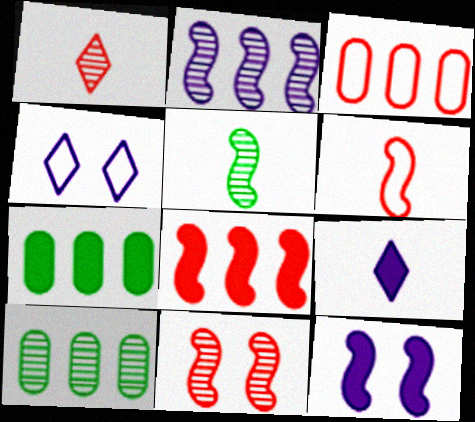[[2, 5, 11], 
[6, 8, 11]]